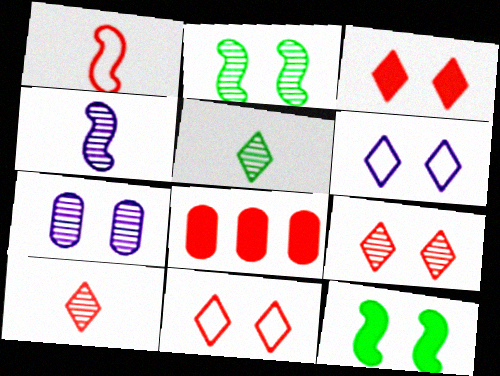[[1, 8, 9], 
[2, 7, 9], 
[3, 9, 11], 
[7, 11, 12]]